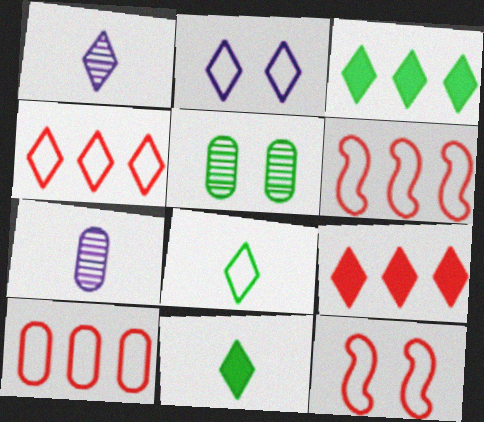[[2, 4, 8], 
[3, 7, 12], 
[4, 6, 10]]